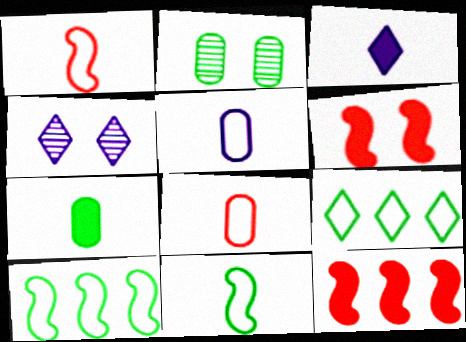[]